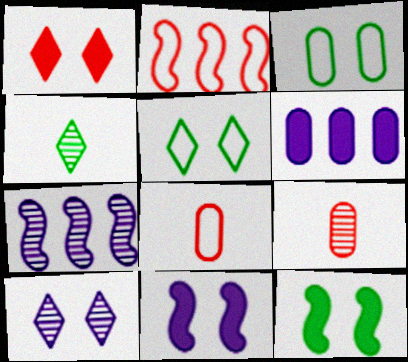[[1, 2, 9], 
[1, 5, 10], 
[3, 6, 9]]